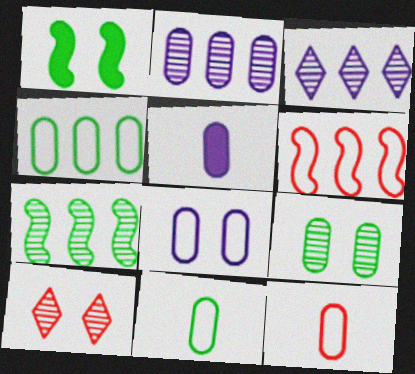[[1, 3, 12], 
[1, 8, 10], 
[2, 5, 8], 
[4, 8, 12]]